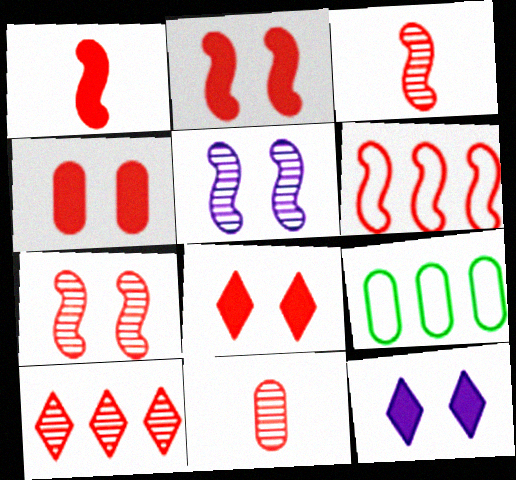[[1, 6, 7], 
[2, 3, 6], 
[2, 4, 8], 
[3, 9, 12], 
[6, 8, 11], 
[7, 10, 11]]